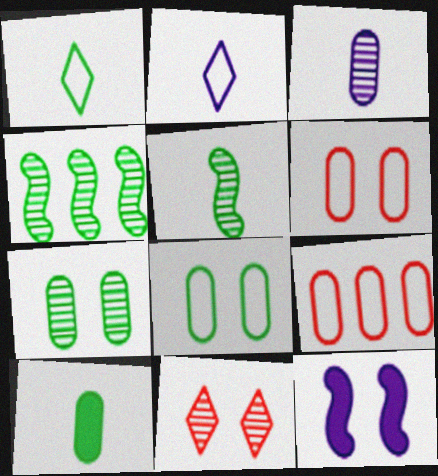[[1, 5, 10], 
[3, 4, 11], 
[8, 11, 12]]